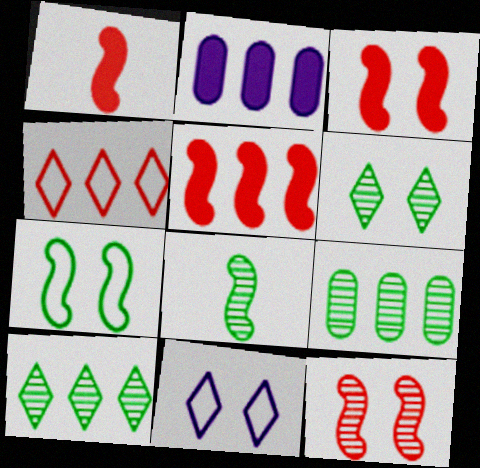[[1, 3, 5], 
[1, 9, 11], 
[6, 8, 9]]